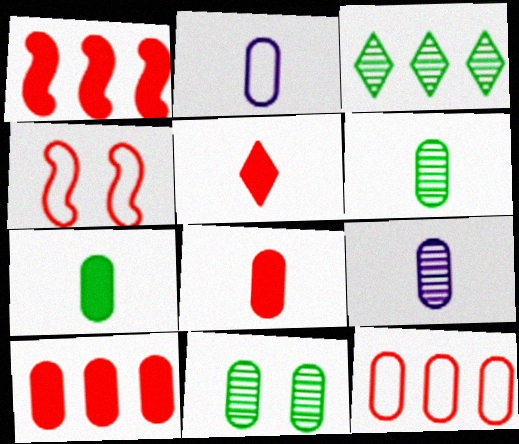[[2, 6, 8], 
[2, 10, 11]]